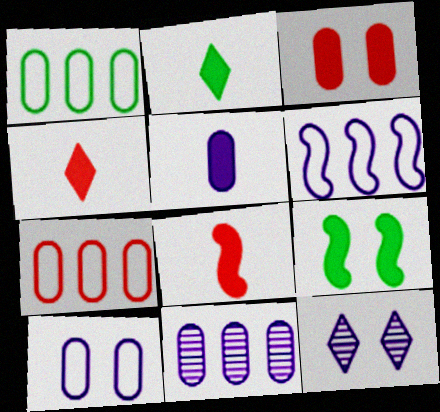[[1, 8, 12], 
[2, 5, 8], 
[5, 6, 12], 
[5, 10, 11]]